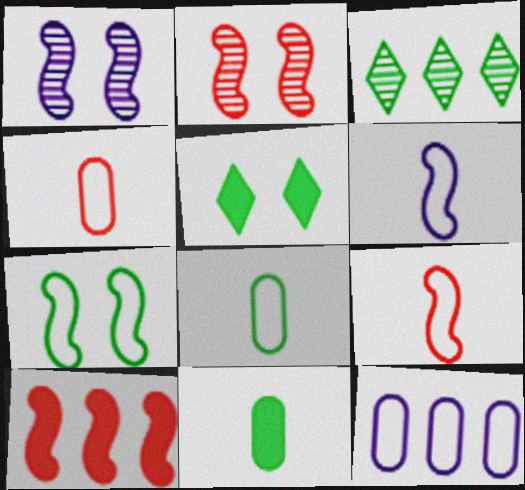[[2, 9, 10], 
[3, 7, 11], 
[3, 10, 12]]